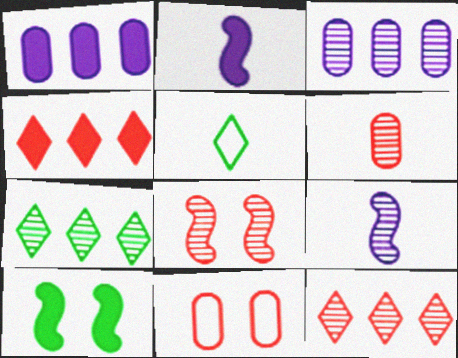[[1, 5, 8], 
[2, 5, 6], 
[2, 7, 11], 
[6, 8, 12]]